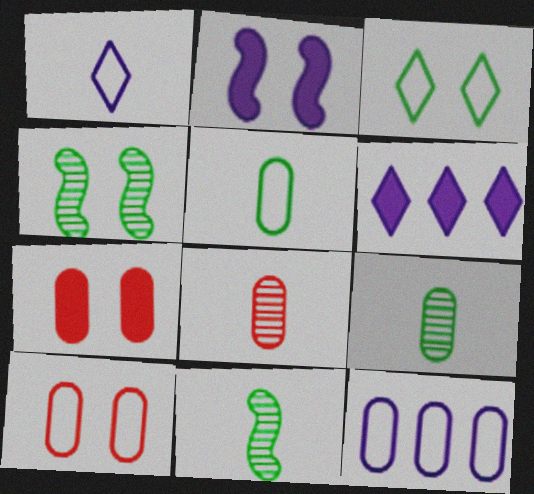[[5, 10, 12], 
[6, 10, 11], 
[7, 9, 12]]